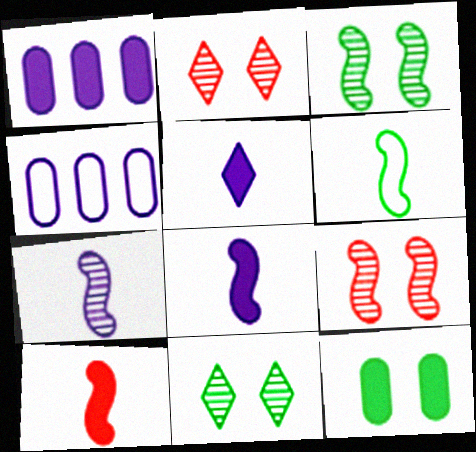[[1, 2, 6], 
[4, 10, 11], 
[6, 7, 10]]